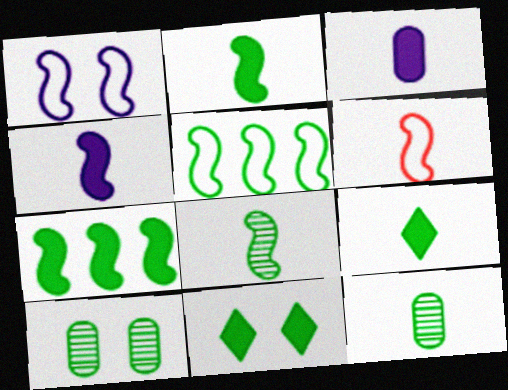[[1, 5, 6], 
[4, 6, 8], 
[5, 9, 10], 
[5, 11, 12]]